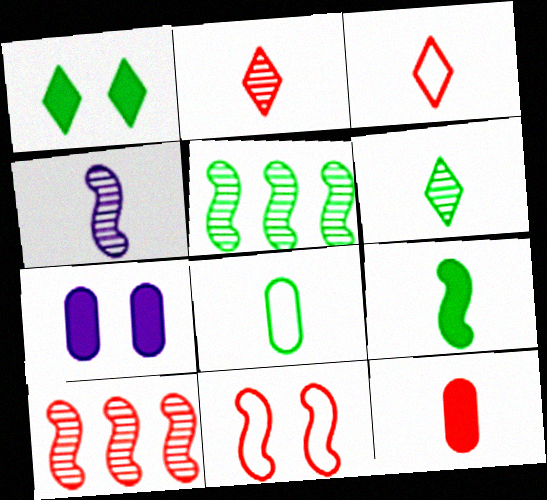[[1, 5, 8], 
[3, 5, 7], 
[6, 8, 9]]